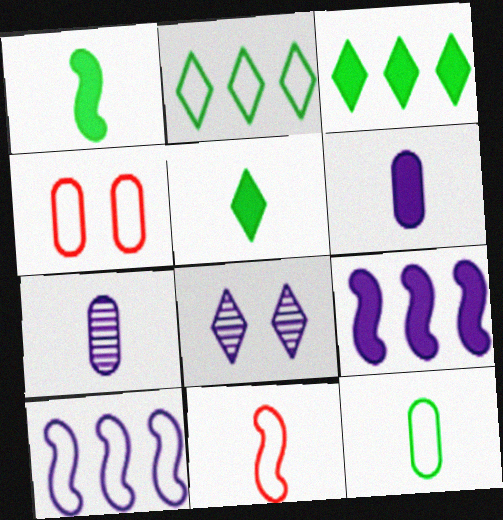[[5, 7, 11], 
[6, 8, 10]]